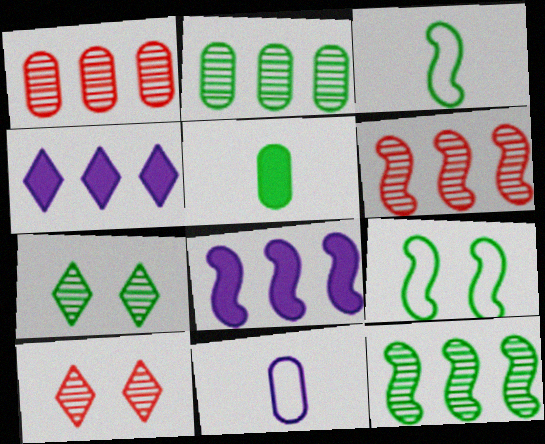[]